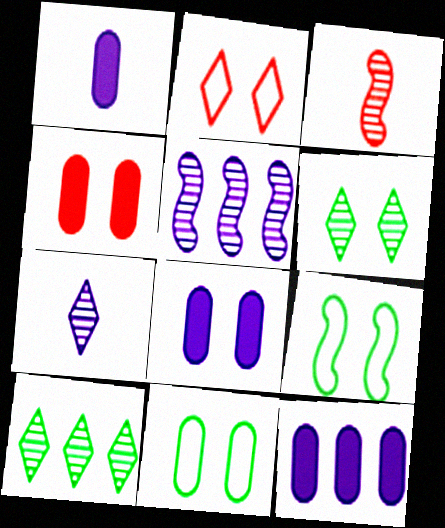[[1, 8, 12]]